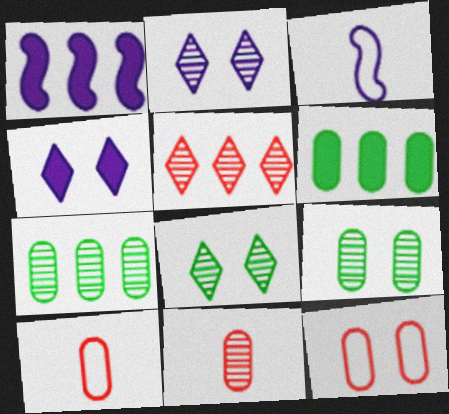[[1, 8, 10]]